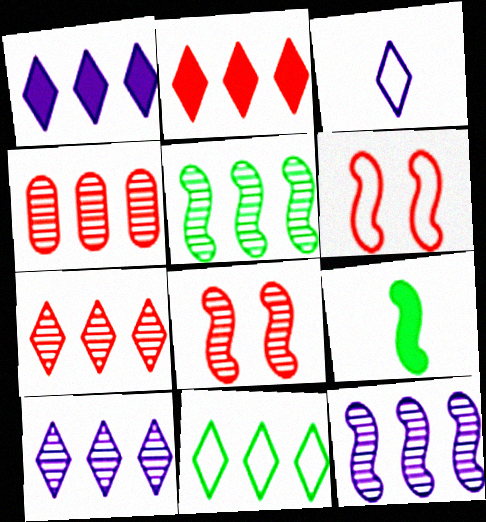[[1, 7, 11], 
[2, 10, 11], 
[4, 5, 10], 
[6, 9, 12]]